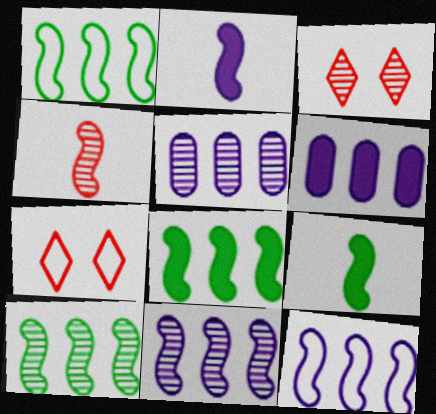[[1, 8, 10], 
[5, 7, 9]]